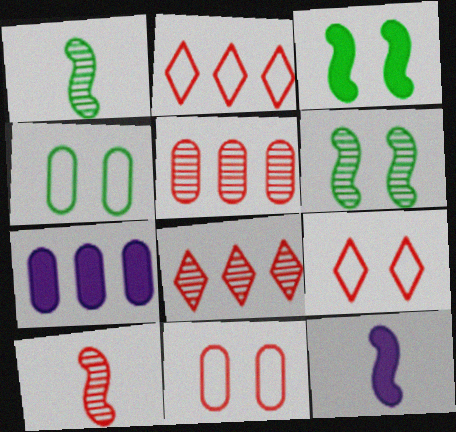[[1, 7, 9], 
[4, 8, 12]]